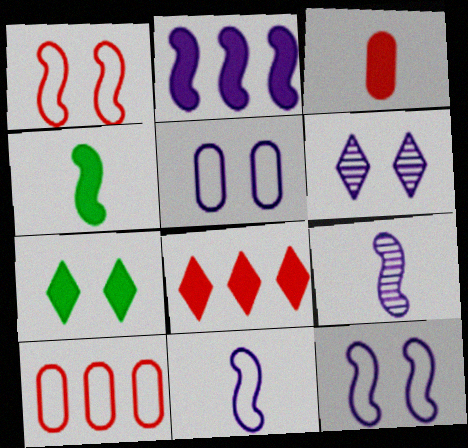[[2, 3, 7], 
[2, 9, 12], 
[4, 6, 10], 
[7, 9, 10]]